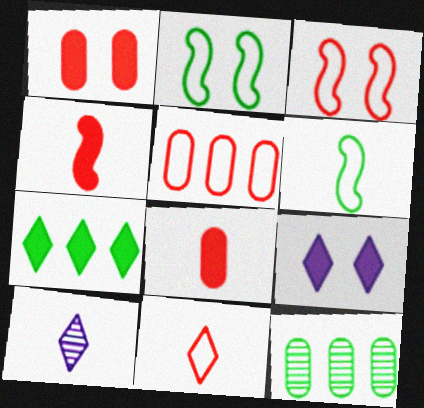[[3, 5, 11], 
[6, 8, 10]]